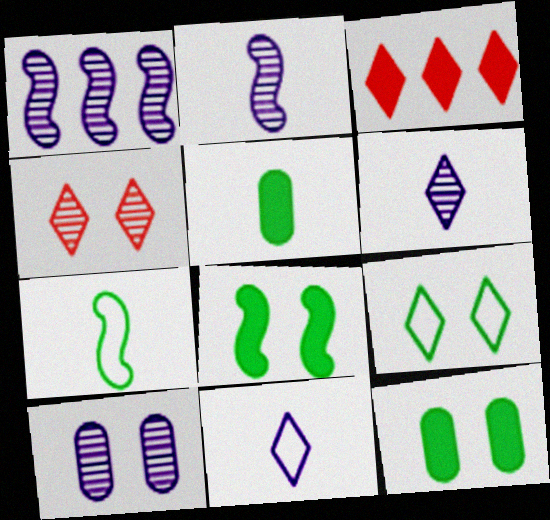[[1, 6, 10], 
[3, 6, 9], 
[3, 7, 10]]